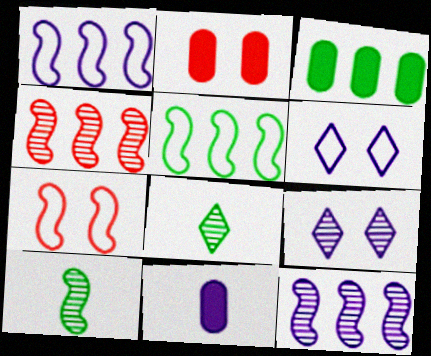[[1, 2, 8], 
[1, 9, 11], 
[2, 3, 11], 
[6, 11, 12]]